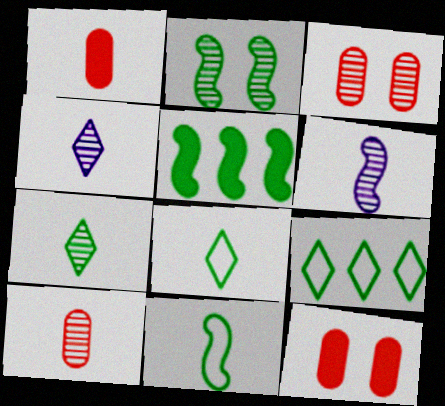[[1, 4, 11], 
[1, 6, 8], 
[2, 5, 11], 
[6, 7, 10], 
[6, 9, 12]]